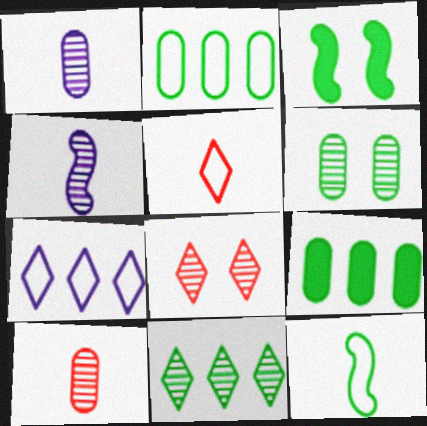[[3, 7, 10]]